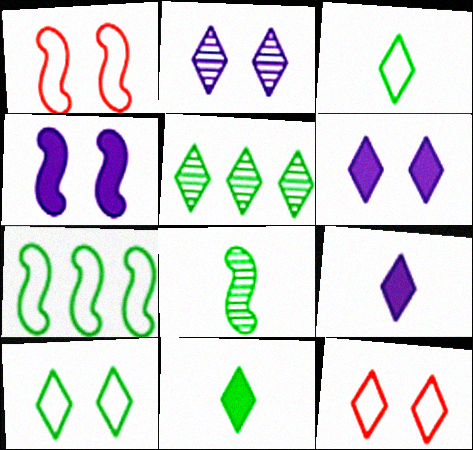[[5, 9, 12], 
[5, 10, 11]]